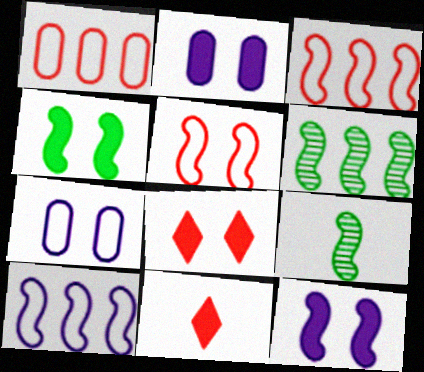[[2, 4, 8], 
[3, 9, 12], 
[6, 7, 11]]